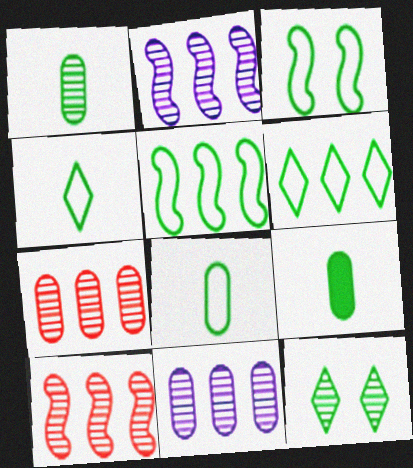[[1, 8, 9], 
[3, 6, 8], 
[5, 9, 12]]